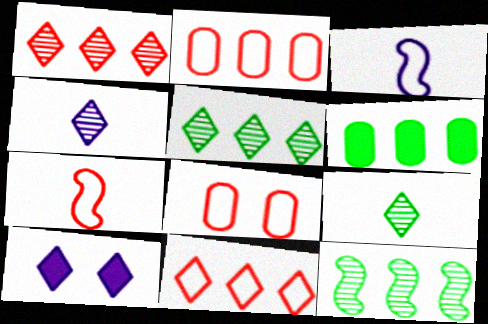[[7, 8, 11], 
[9, 10, 11]]